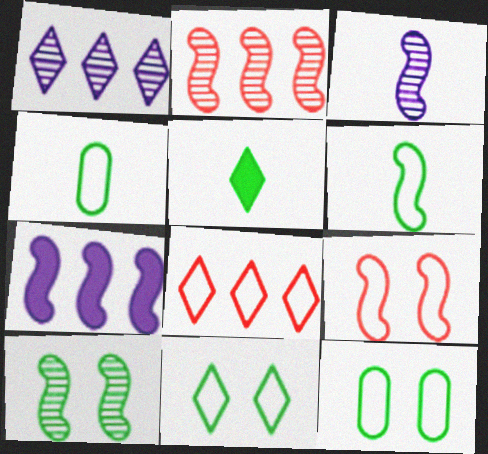[[2, 3, 10]]